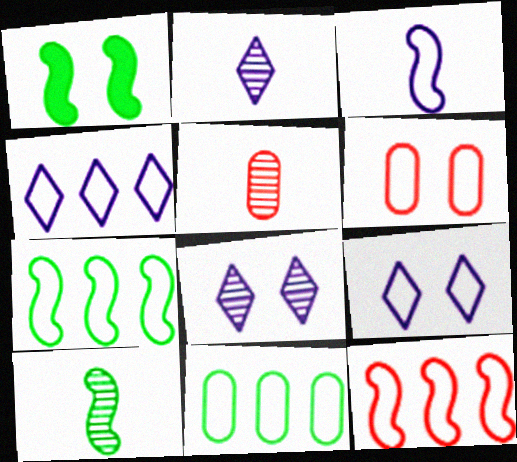[[1, 4, 5], 
[1, 6, 8], 
[1, 7, 10], 
[2, 5, 10], 
[4, 11, 12]]